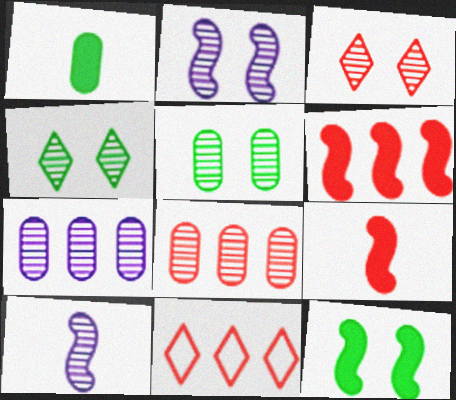[[1, 2, 11], 
[2, 3, 5], 
[4, 8, 10], 
[6, 8, 11]]